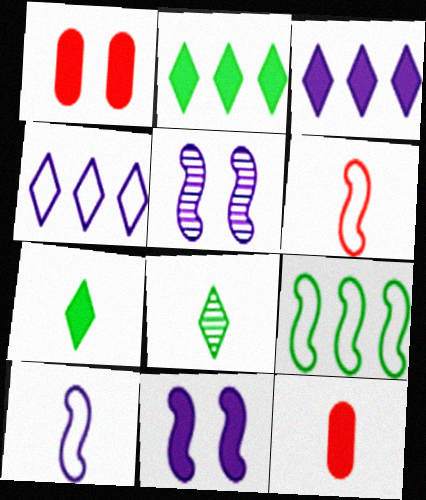[[2, 11, 12], 
[8, 10, 12]]